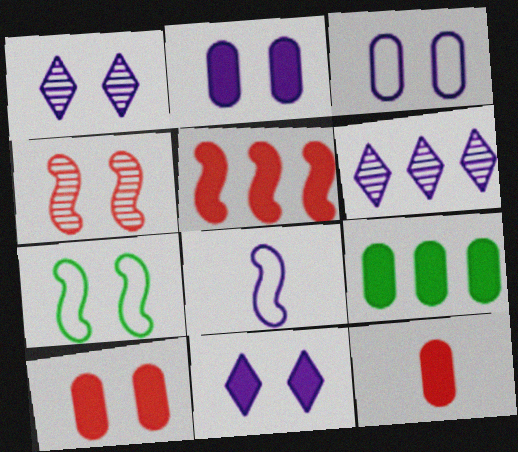[[1, 7, 10], 
[2, 6, 8], 
[2, 9, 12], 
[6, 7, 12]]